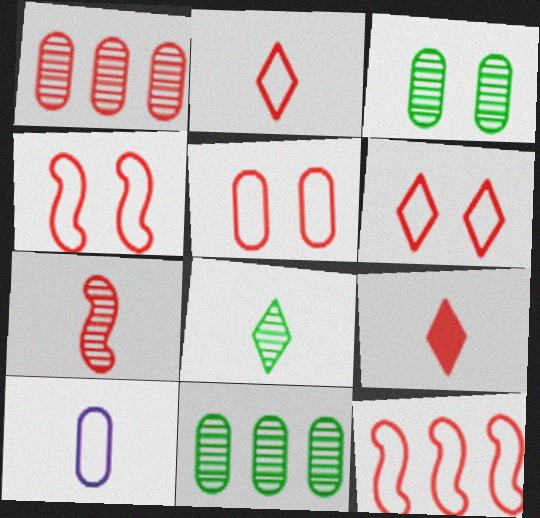[[1, 4, 9], 
[2, 5, 12], 
[4, 5, 6]]